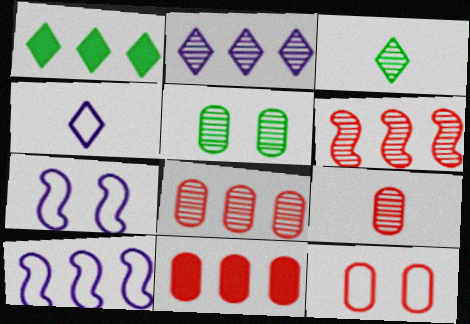[[1, 7, 9], 
[1, 8, 10], 
[3, 7, 11], 
[9, 11, 12]]